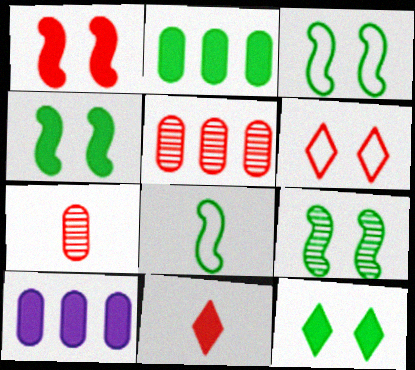[[3, 4, 9], 
[4, 10, 11]]